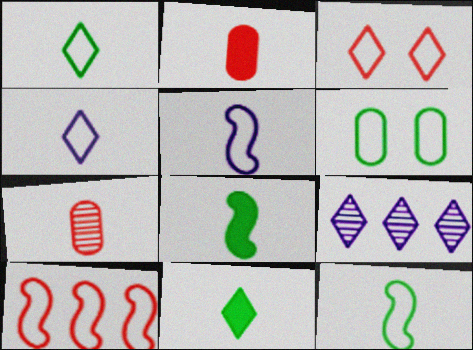[[3, 9, 11], 
[4, 6, 10], 
[4, 7, 8], 
[5, 7, 11]]